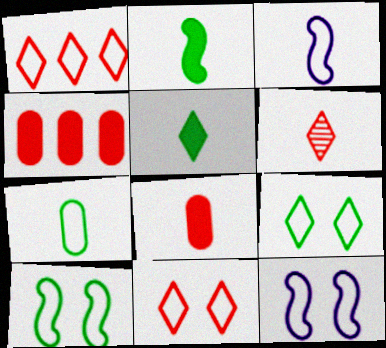[[1, 7, 12]]